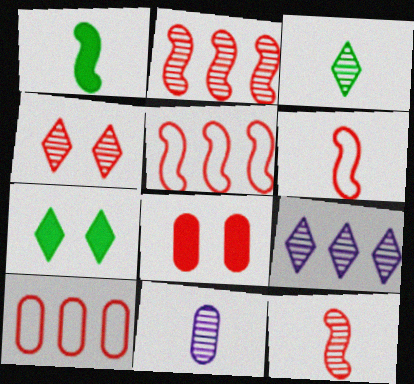[[3, 4, 9], 
[3, 11, 12], 
[5, 7, 11]]